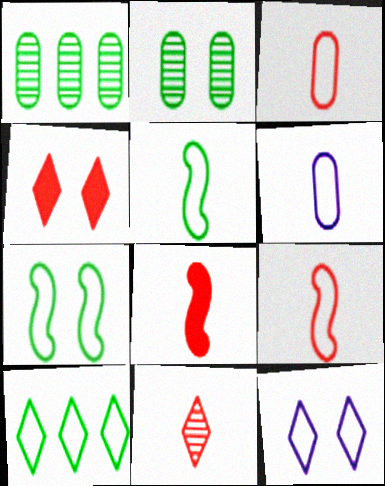[[1, 8, 12], 
[3, 8, 11]]